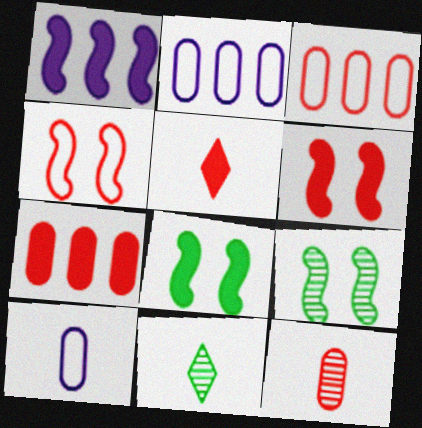[[2, 5, 9], 
[2, 6, 11], 
[5, 6, 7]]